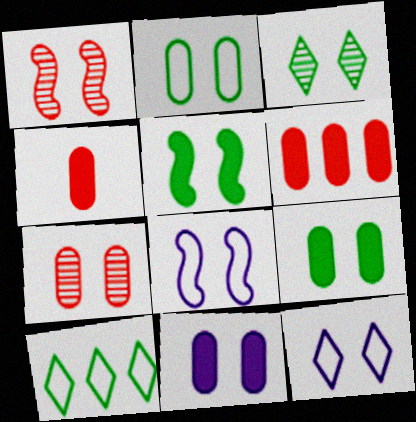[[1, 5, 8], 
[1, 9, 12], 
[2, 3, 5], 
[2, 7, 11], 
[5, 7, 12]]